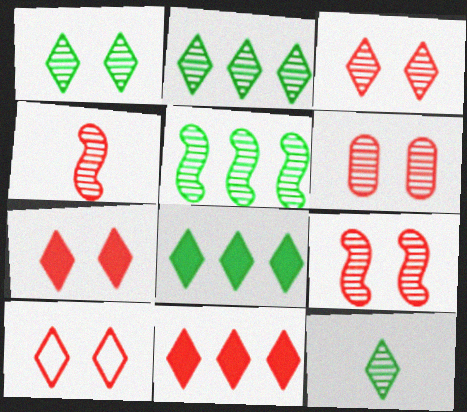[[1, 2, 12], 
[3, 6, 9], 
[3, 7, 10]]